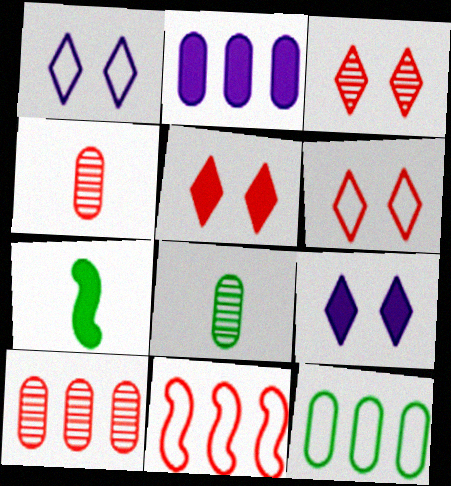[[1, 7, 10], 
[2, 5, 7], 
[2, 10, 12], 
[3, 5, 6], 
[4, 5, 11], 
[8, 9, 11]]